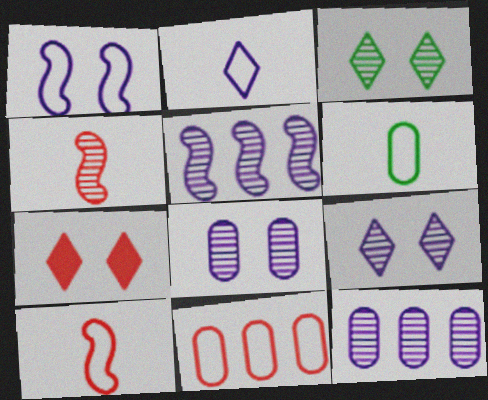[[2, 6, 10], 
[3, 4, 12], 
[4, 7, 11], 
[5, 6, 7]]